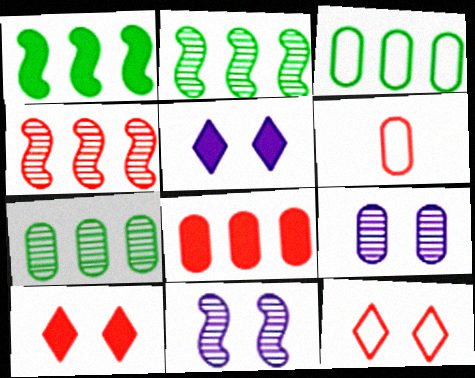[[2, 5, 6], 
[4, 6, 10]]